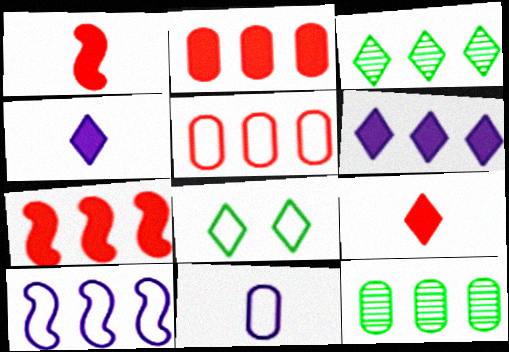[[2, 3, 10]]